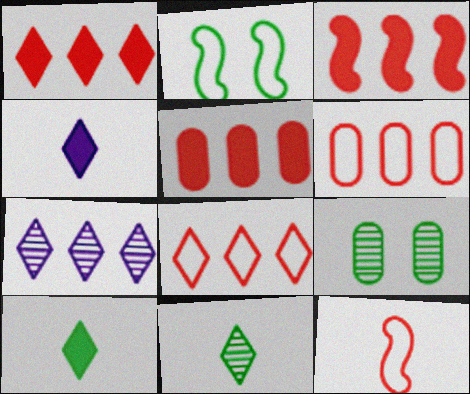[[1, 3, 5]]